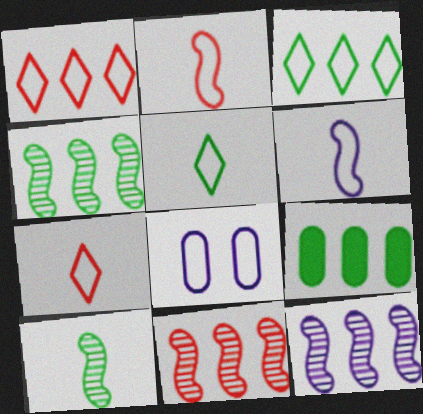[[1, 9, 12], 
[2, 3, 8], 
[3, 4, 9], 
[4, 11, 12]]